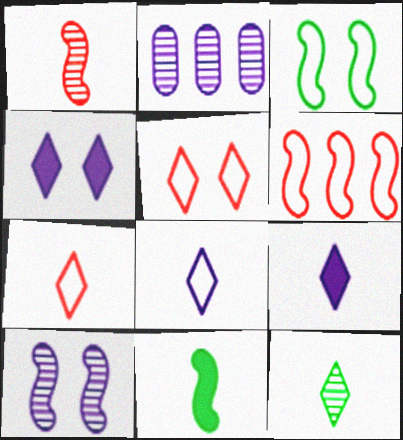[[2, 5, 11], 
[6, 10, 11], 
[7, 9, 12]]